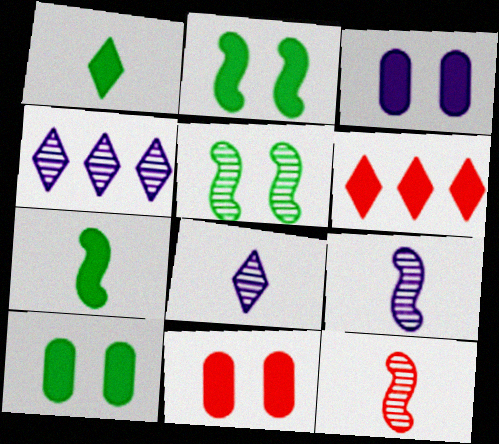[[3, 6, 7], 
[3, 10, 11]]